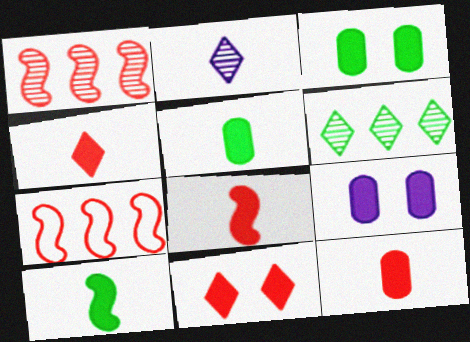[[2, 3, 7], 
[4, 8, 12]]